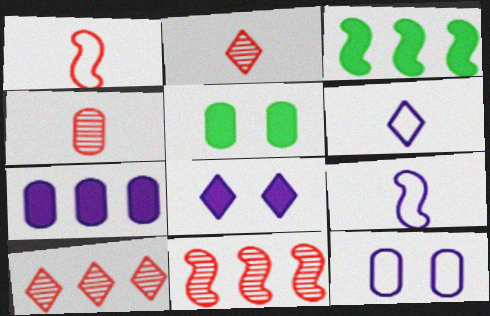[[2, 3, 12], 
[5, 6, 11], 
[5, 9, 10]]